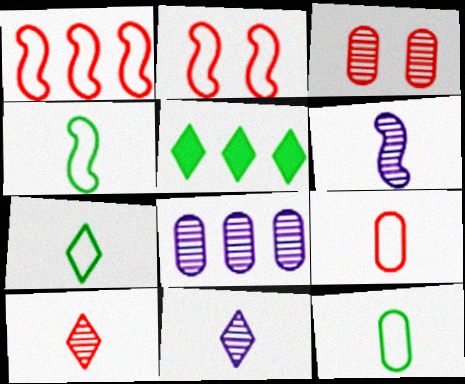[[1, 5, 8], 
[4, 7, 12]]